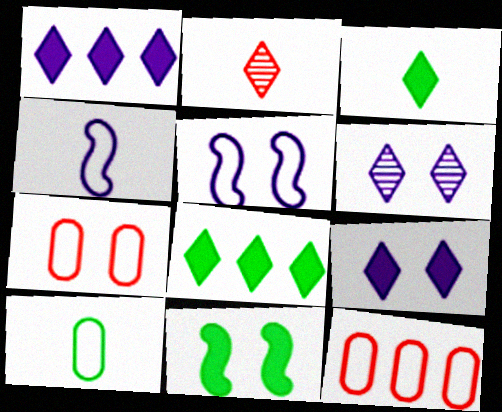[[6, 7, 11]]